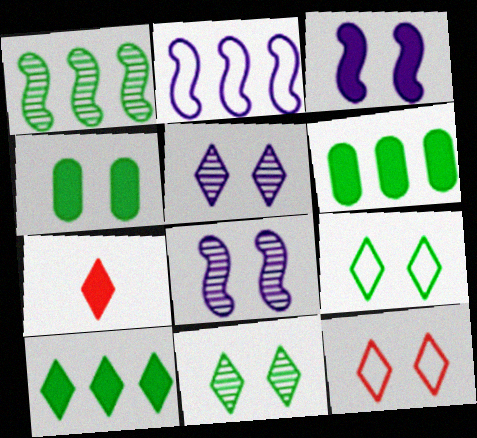[[3, 6, 7], 
[4, 8, 12]]